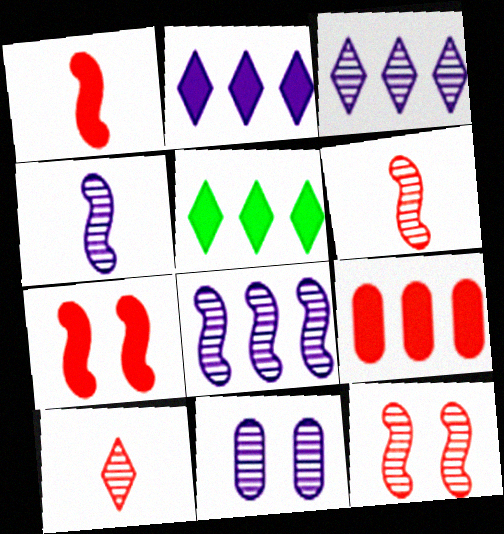[[3, 4, 11]]